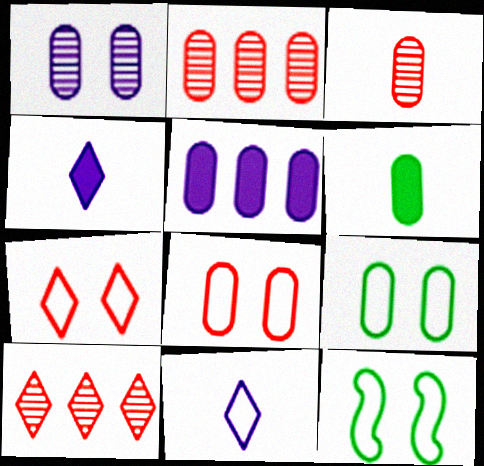[[2, 4, 12], 
[3, 5, 9]]